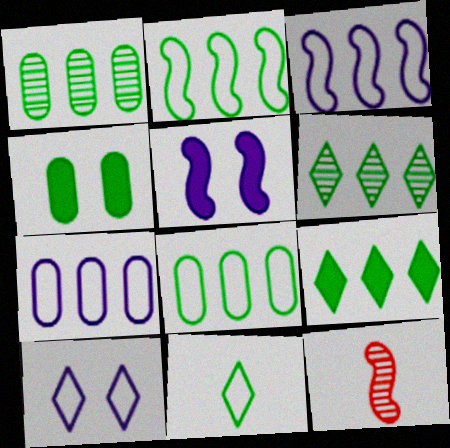[[1, 2, 9], 
[2, 5, 12]]